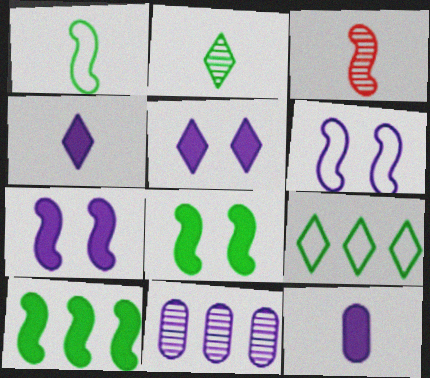[[3, 6, 10], 
[4, 6, 11]]